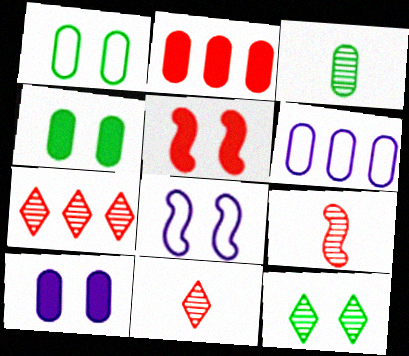[]